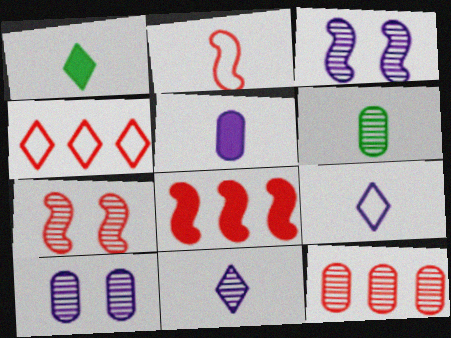[[2, 7, 8], 
[4, 8, 12], 
[6, 10, 12]]